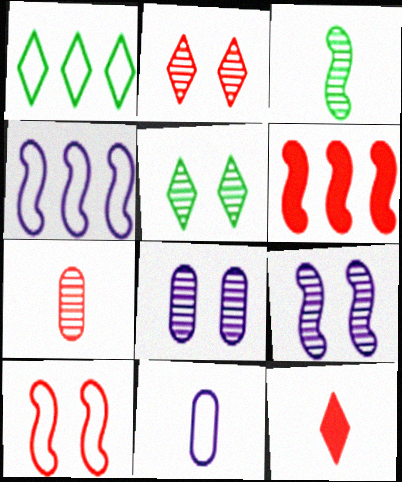[[1, 10, 11], 
[3, 11, 12], 
[5, 6, 11]]